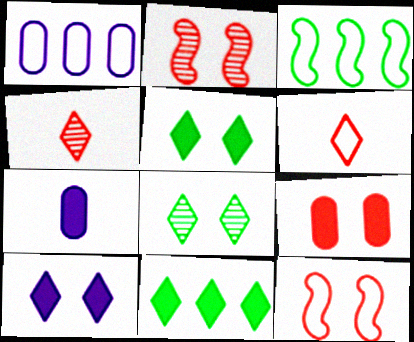[]